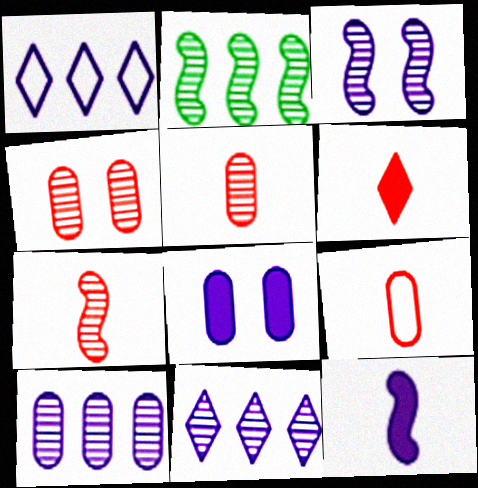[[2, 3, 7], 
[6, 7, 9]]